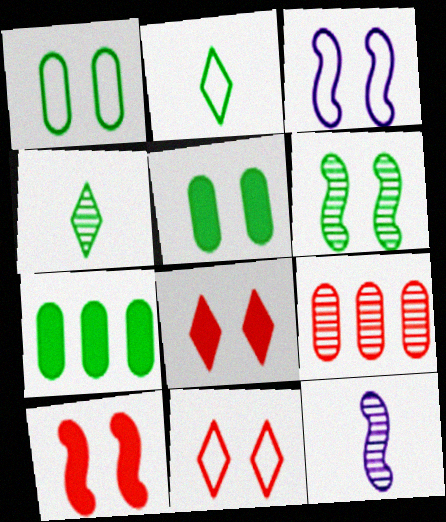[[1, 3, 11], 
[2, 6, 7], 
[3, 6, 10], 
[7, 11, 12]]